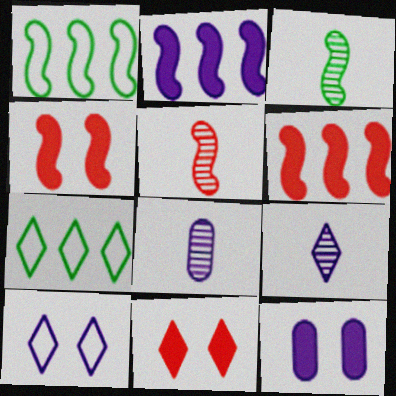[[1, 8, 11], 
[2, 8, 10], 
[4, 7, 8], 
[5, 7, 12], 
[7, 9, 11]]